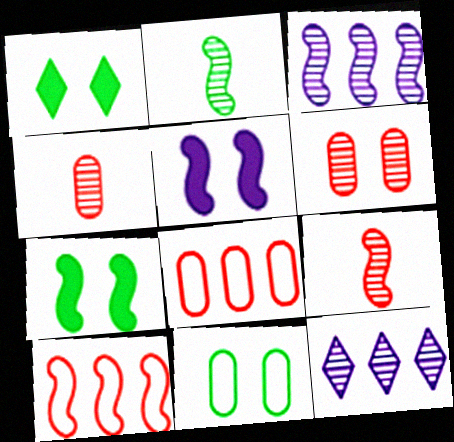[[2, 5, 10], 
[2, 6, 12]]